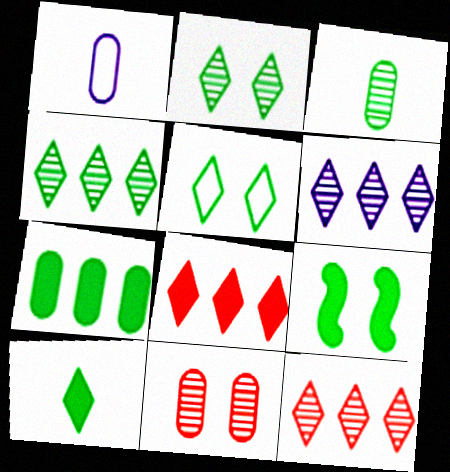[[1, 7, 11], 
[1, 9, 12], 
[4, 5, 10], 
[4, 6, 12], 
[7, 9, 10]]